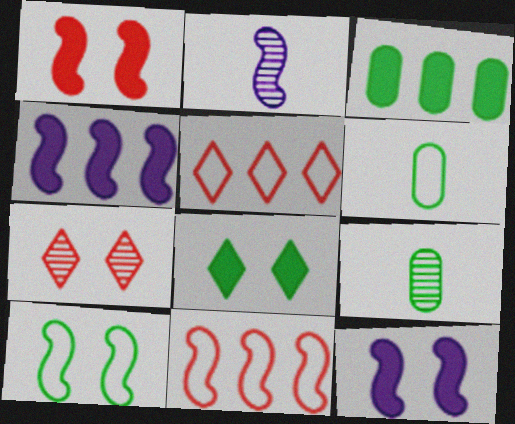[[4, 6, 7], 
[5, 9, 12]]